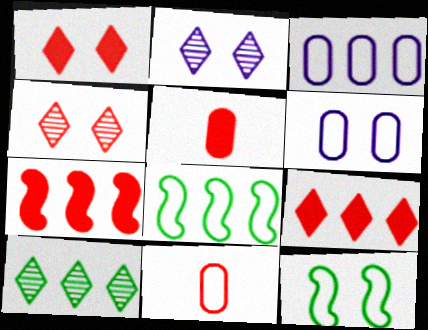[[1, 5, 7], 
[2, 5, 8], 
[3, 7, 10], 
[4, 7, 11]]